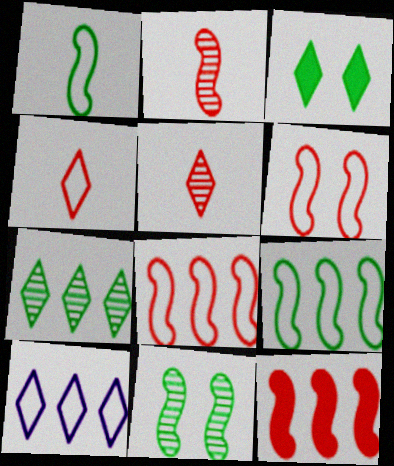[[2, 6, 12], 
[3, 5, 10]]